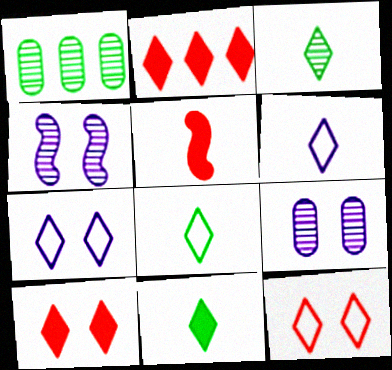[[1, 5, 7], 
[2, 3, 7], 
[3, 8, 11]]